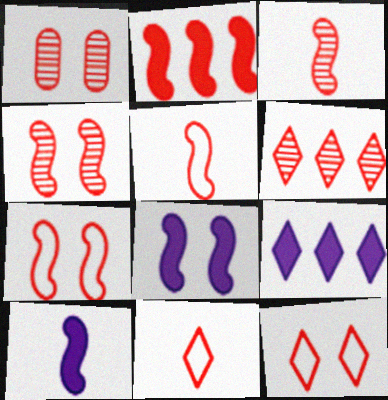[[1, 2, 11], 
[1, 3, 6], 
[2, 3, 7], 
[2, 4, 5]]